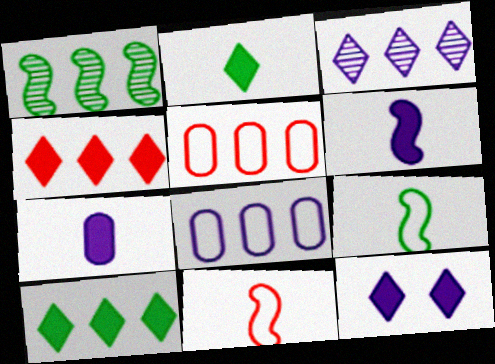[[1, 4, 8], 
[2, 4, 12]]